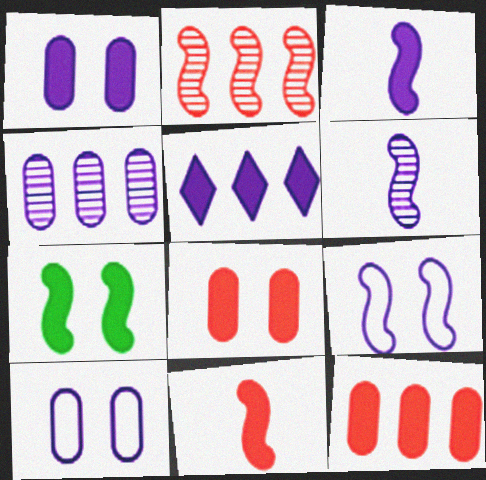[[1, 3, 5], 
[5, 6, 10]]